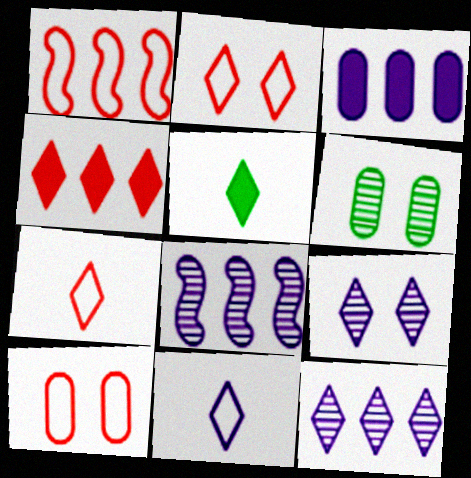[[1, 7, 10], 
[2, 5, 12], 
[5, 8, 10]]